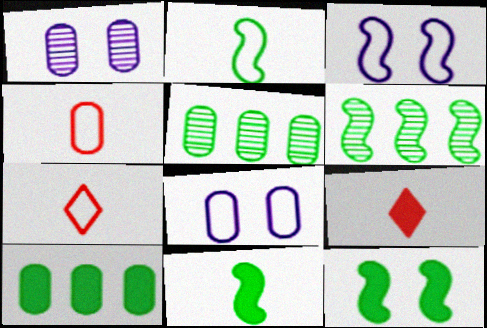[[1, 4, 10], 
[2, 6, 12], 
[3, 5, 9], 
[6, 8, 9]]